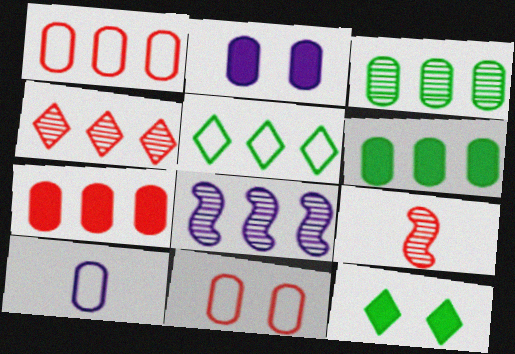[[2, 5, 9], 
[3, 4, 8], 
[5, 7, 8]]